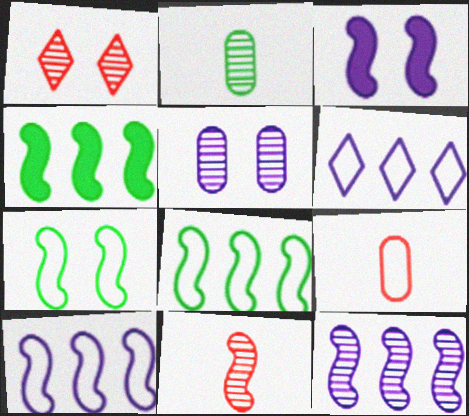[[1, 2, 12], 
[3, 8, 11], 
[6, 7, 9]]